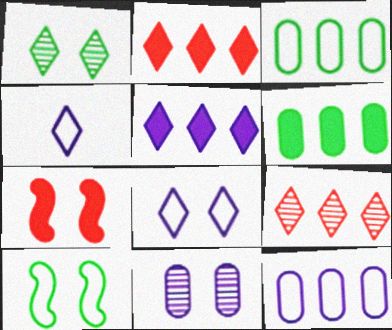[[1, 2, 4]]